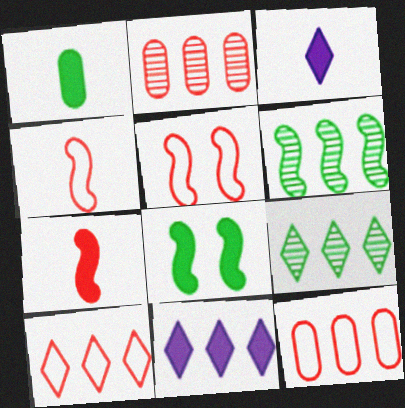[[1, 3, 7], 
[6, 11, 12], 
[9, 10, 11]]